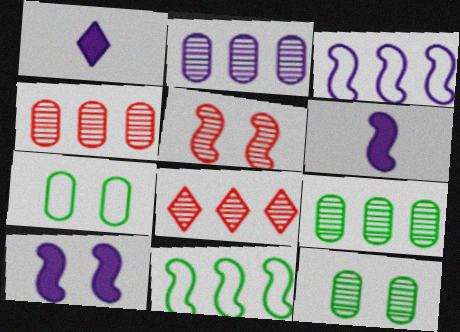[[2, 4, 9], 
[5, 6, 11], 
[6, 7, 8]]